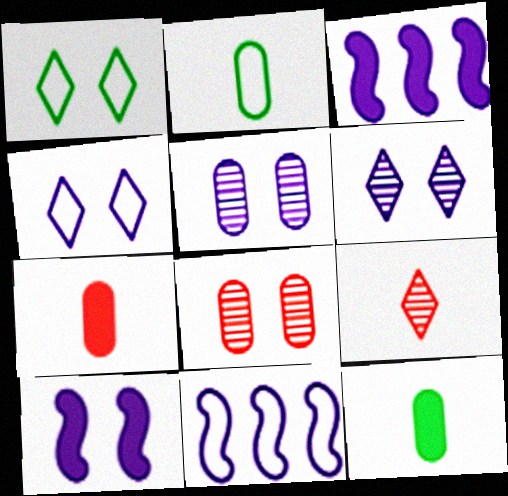[[1, 8, 10], 
[4, 5, 10]]